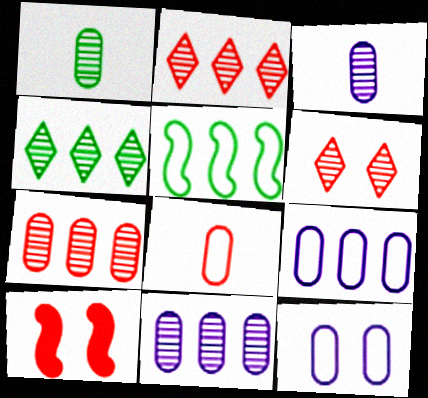[[2, 8, 10]]